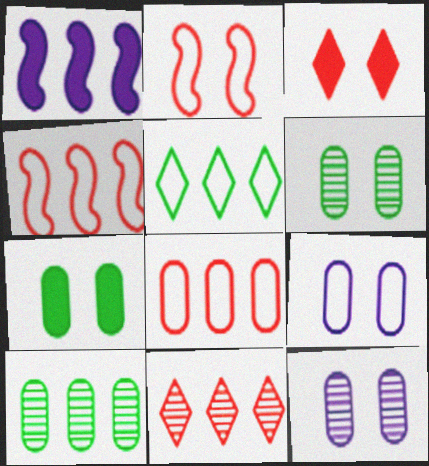[]